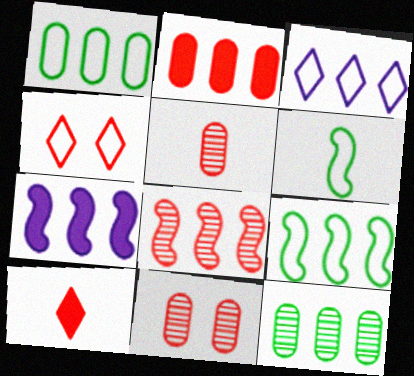[[7, 8, 9]]